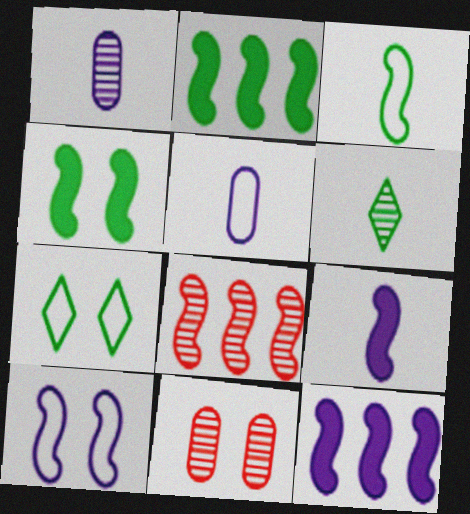[]